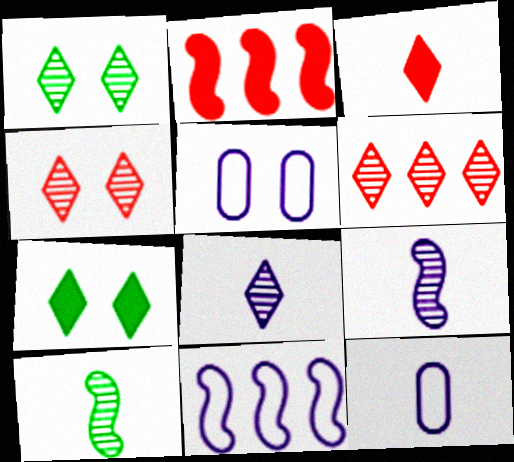[[1, 2, 12], 
[1, 6, 8], 
[3, 10, 12]]